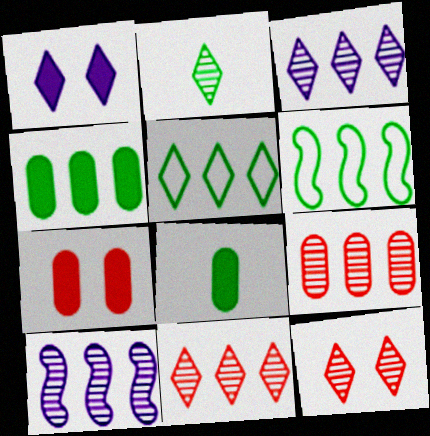[[2, 3, 12]]